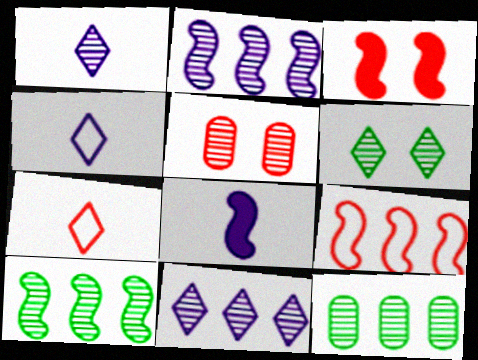[[1, 5, 10], 
[3, 4, 12]]